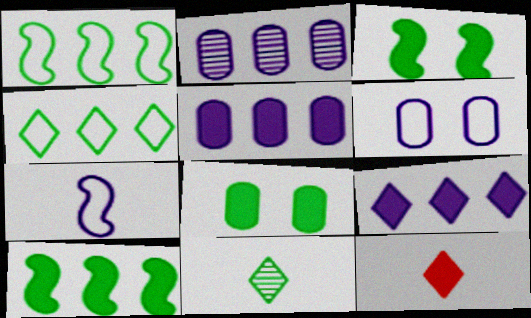[[1, 8, 11], 
[3, 5, 12]]